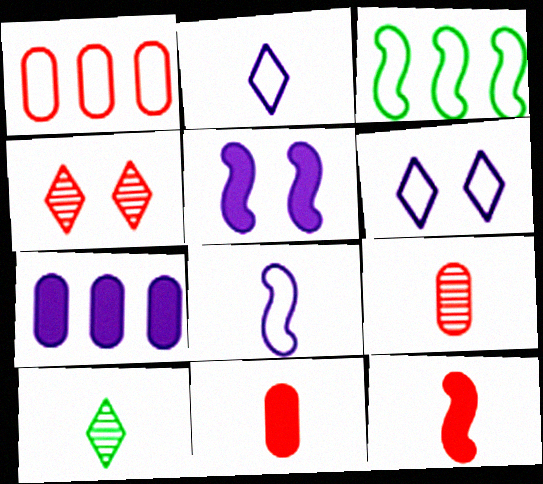[[1, 4, 12], 
[1, 5, 10], 
[8, 10, 11]]